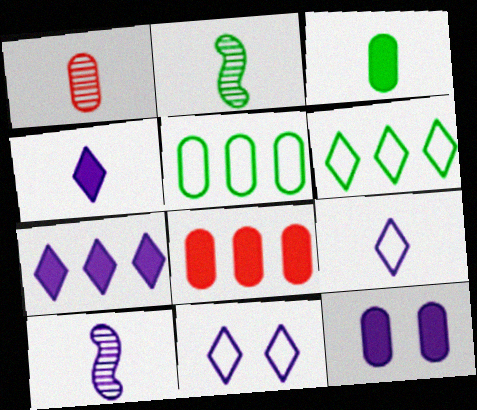[[1, 5, 12], 
[2, 8, 11], 
[3, 8, 12]]